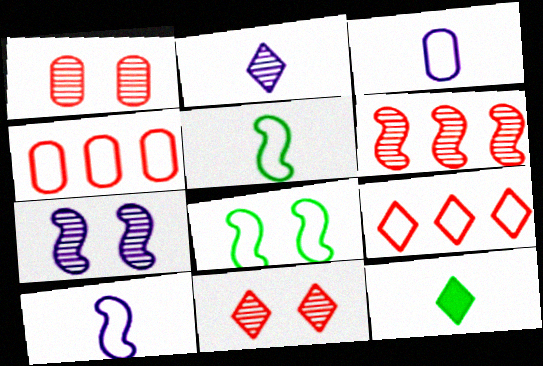[[3, 8, 9], 
[4, 7, 12]]